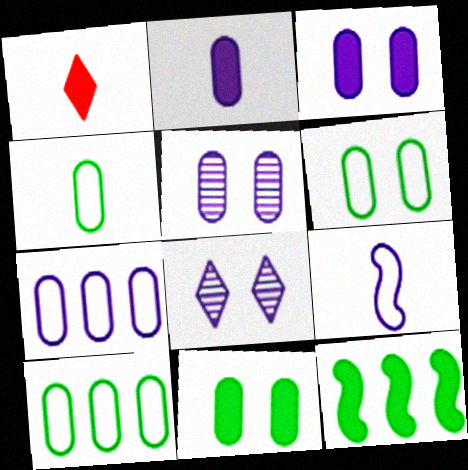[[1, 3, 12], 
[2, 5, 7], 
[4, 6, 10]]